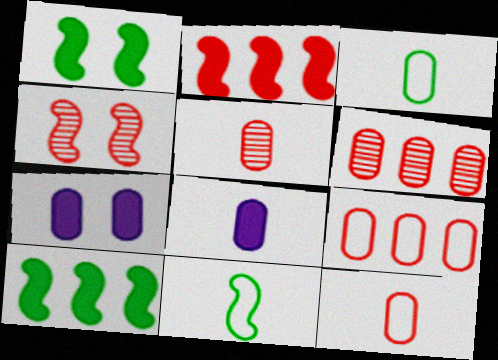[[3, 5, 8], 
[3, 6, 7]]